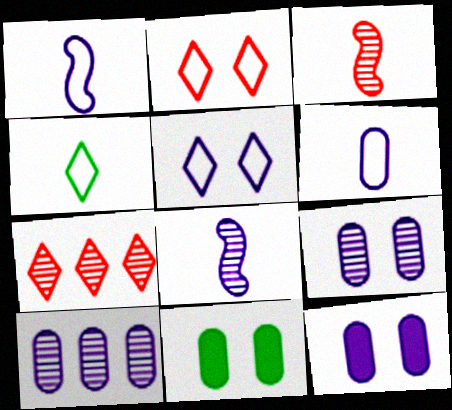[[1, 7, 11], 
[6, 10, 12]]